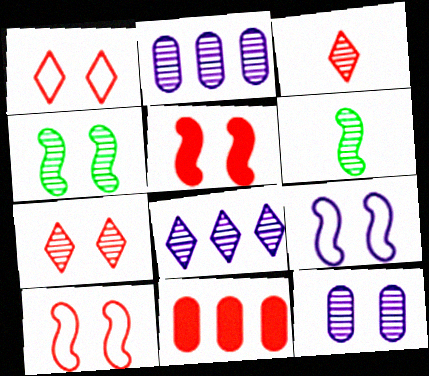[[2, 3, 4], 
[2, 6, 7], 
[3, 10, 11], 
[4, 5, 9], 
[4, 7, 12]]